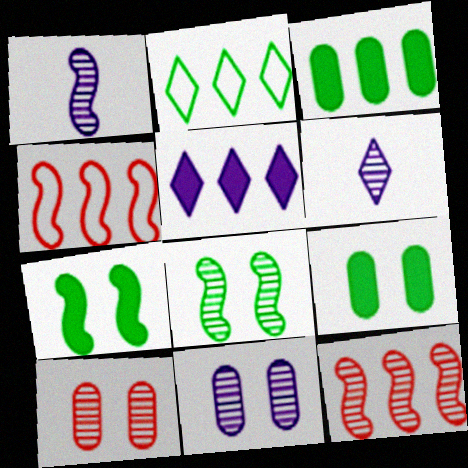[[1, 4, 7], 
[1, 8, 12], 
[4, 6, 9]]